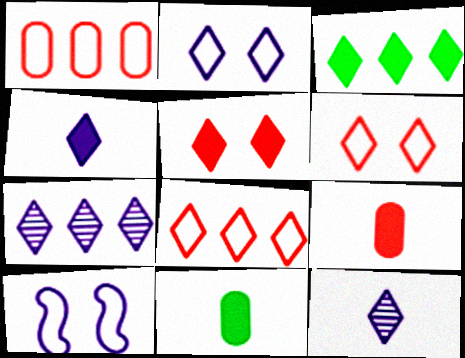[[2, 4, 7], 
[3, 4, 5], 
[3, 6, 12], 
[3, 7, 8]]